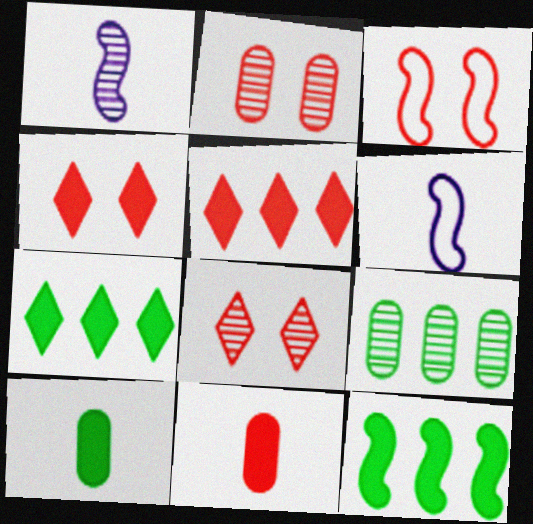[[1, 3, 12], 
[1, 8, 9], 
[2, 3, 4], 
[2, 6, 7], 
[4, 6, 9]]